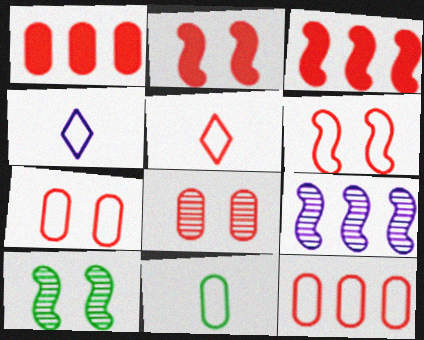[[1, 4, 10], 
[3, 5, 8], 
[5, 6, 12]]